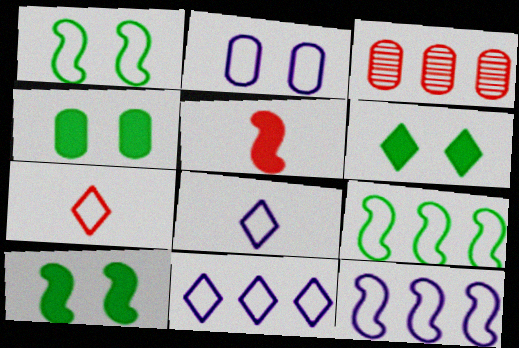[[2, 7, 9], 
[2, 8, 12], 
[3, 8, 10], 
[4, 6, 10]]